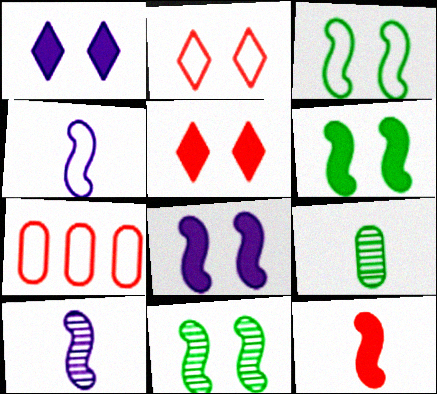[[3, 6, 11]]